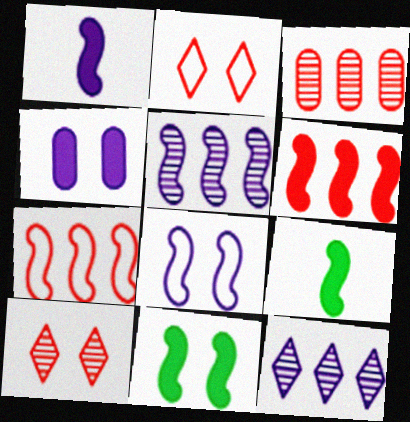[[1, 5, 8], 
[1, 6, 11]]